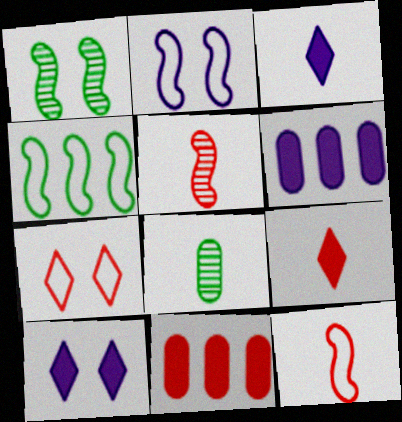[[2, 4, 12], 
[3, 8, 12], 
[5, 7, 11]]